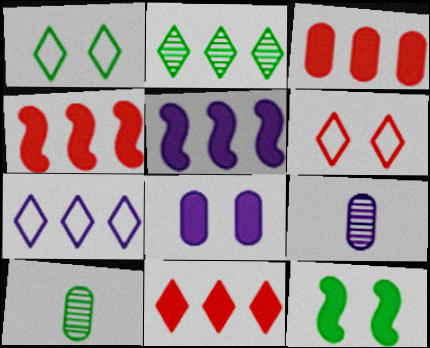[[1, 4, 9], 
[2, 7, 11], 
[3, 4, 11], 
[5, 6, 10]]